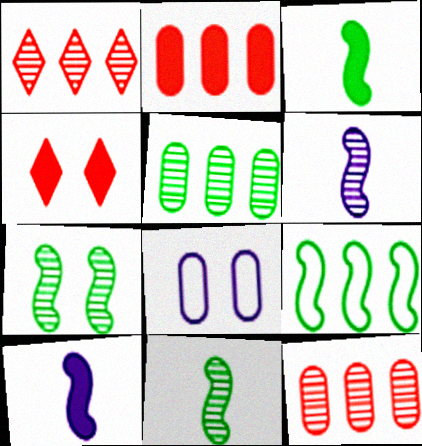[[1, 3, 8], 
[3, 7, 9], 
[4, 7, 8]]